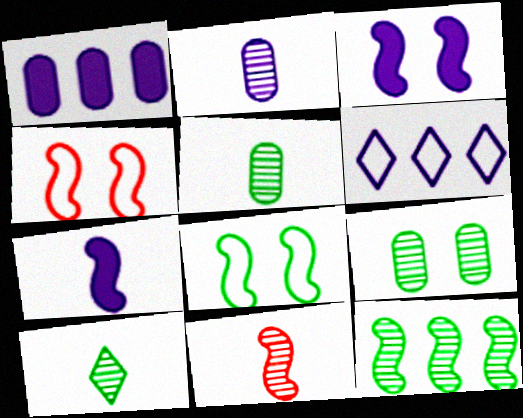[[1, 4, 10], 
[2, 3, 6], 
[2, 10, 11], 
[4, 7, 12], 
[9, 10, 12]]